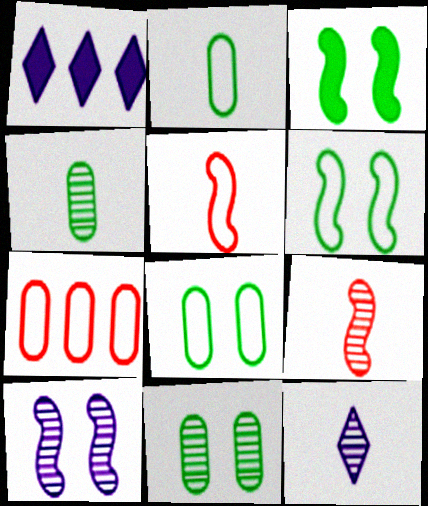[[1, 5, 11], 
[1, 8, 9], 
[3, 7, 12], 
[4, 9, 12]]